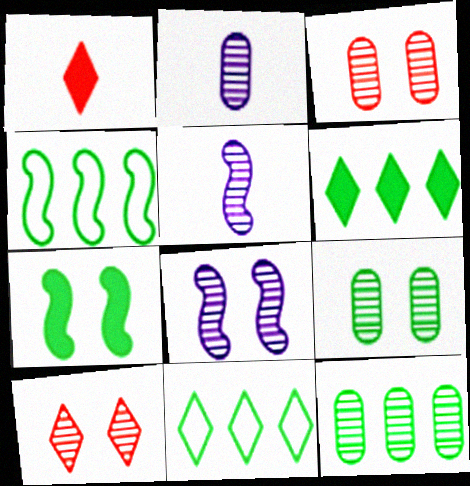[[2, 3, 12], 
[4, 6, 12], 
[5, 10, 12], 
[8, 9, 10]]